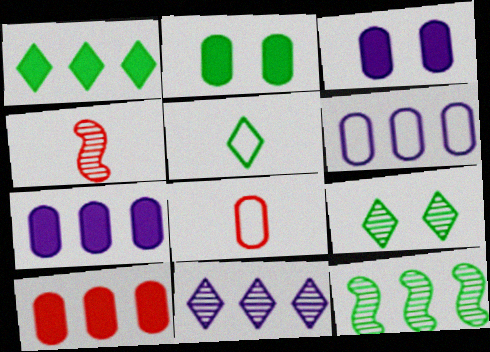[[1, 5, 9], 
[2, 5, 12]]